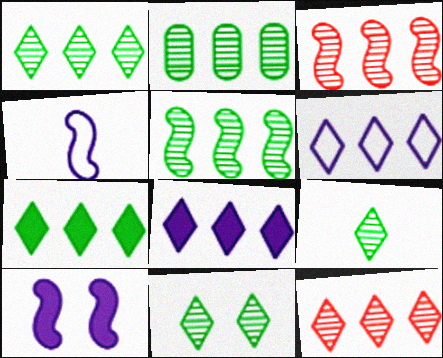[[1, 2, 5], 
[1, 9, 11], 
[6, 7, 12]]